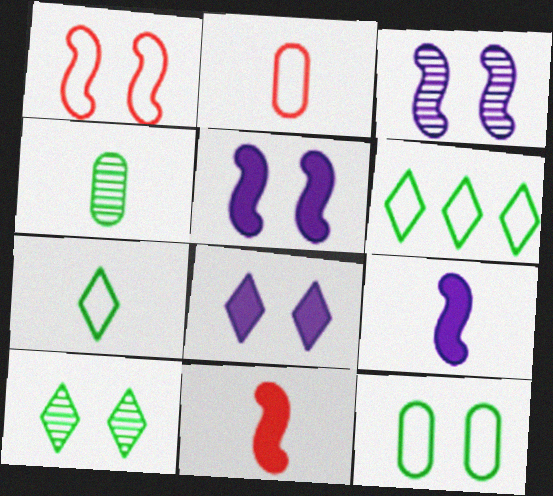[]